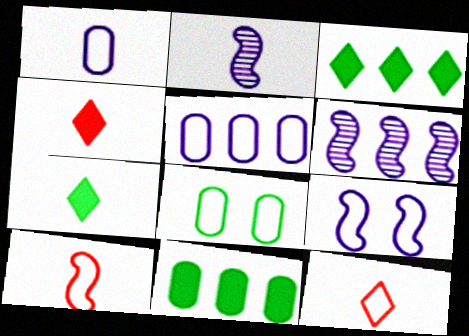[[4, 6, 8]]